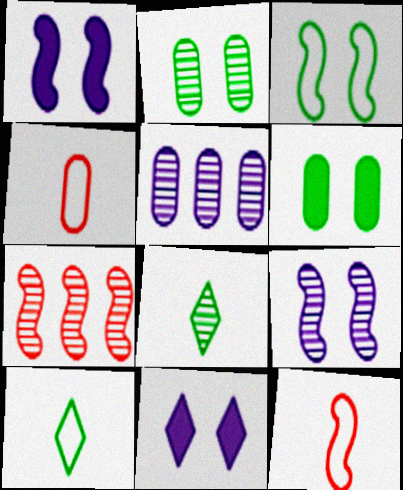[[4, 5, 6]]